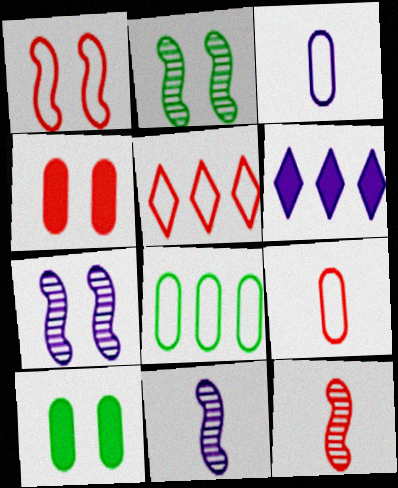[[1, 5, 9], 
[2, 6, 9], 
[3, 6, 7], 
[4, 5, 12], 
[5, 10, 11]]